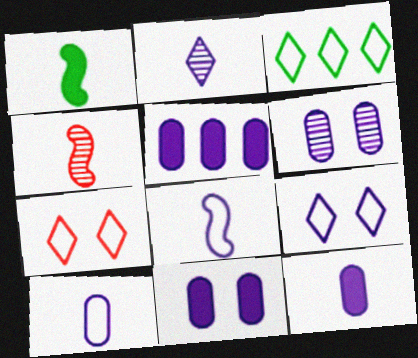[[1, 4, 8], 
[2, 8, 12], 
[3, 4, 11], 
[5, 6, 10], 
[5, 11, 12]]